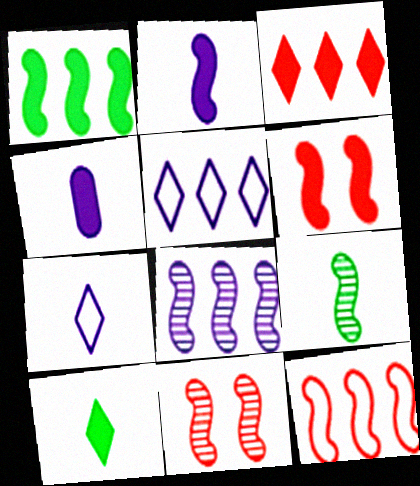[[1, 2, 6], 
[1, 8, 12], 
[8, 9, 11]]